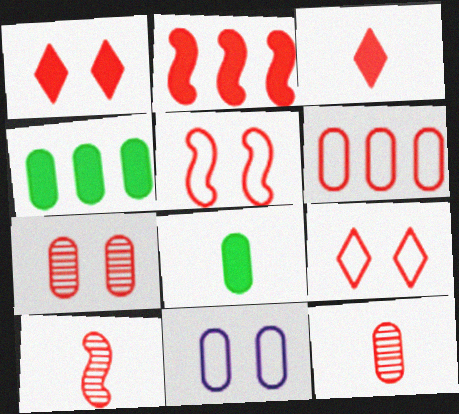[[1, 5, 7], 
[1, 6, 10], 
[2, 5, 10], 
[2, 9, 12], 
[4, 11, 12]]